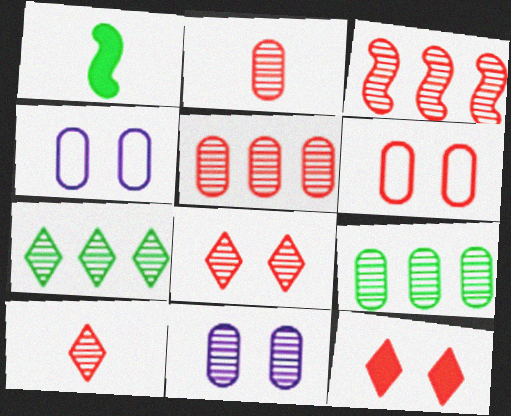[[2, 3, 8], 
[2, 9, 11]]